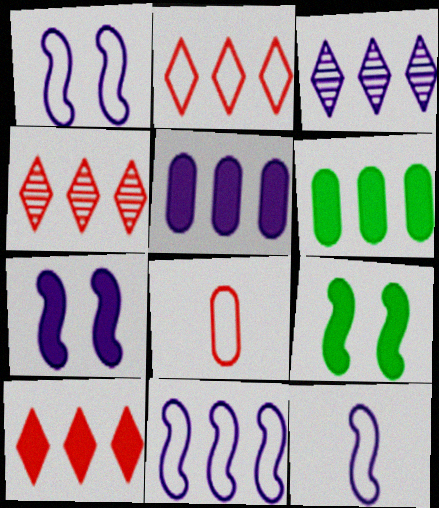[[1, 11, 12], 
[2, 4, 10], 
[3, 5, 11], 
[3, 8, 9], 
[4, 6, 11]]